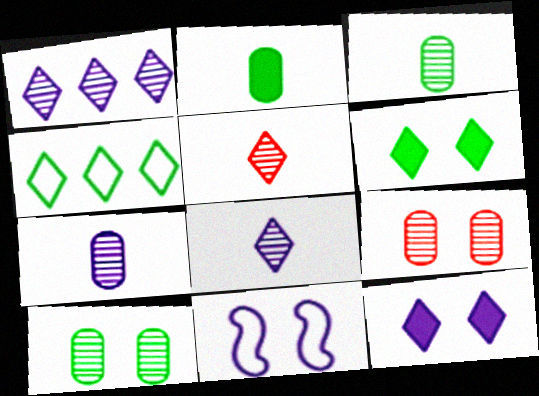[[4, 5, 12], 
[6, 9, 11]]